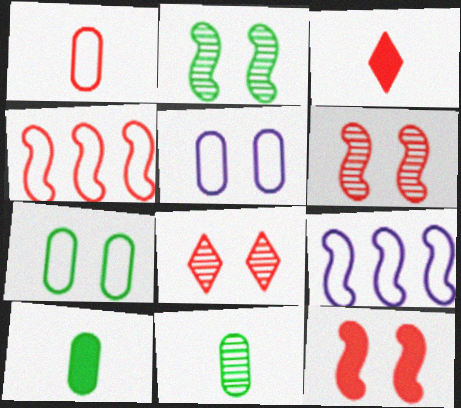[[8, 9, 10]]